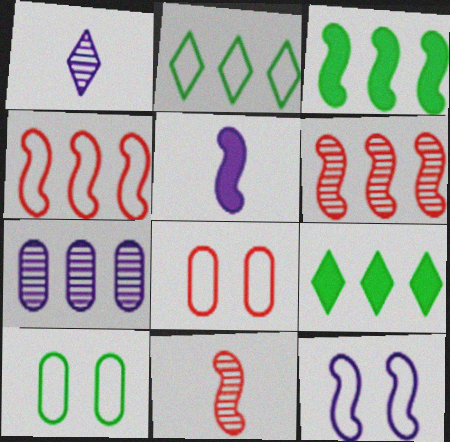[[1, 3, 8], 
[3, 11, 12], 
[4, 7, 9]]